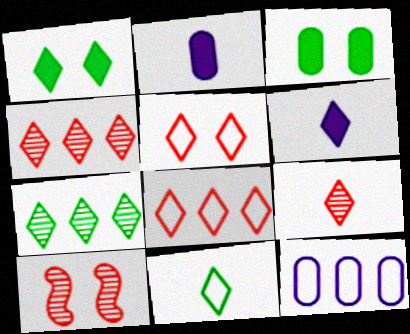[[1, 7, 11], 
[5, 6, 7], 
[6, 9, 11]]